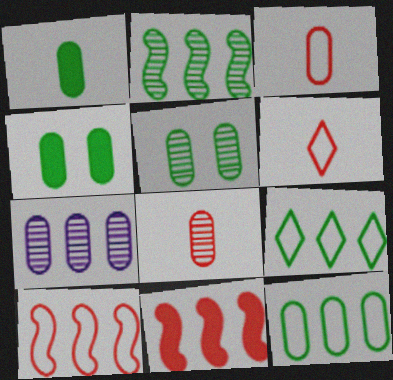[[1, 5, 12], 
[3, 4, 7], 
[5, 7, 8], 
[7, 9, 11]]